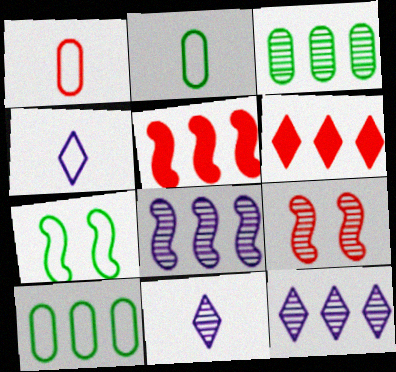[[1, 6, 9], 
[3, 9, 11], 
[5, 10, 12], 
[6, 8, 10]]